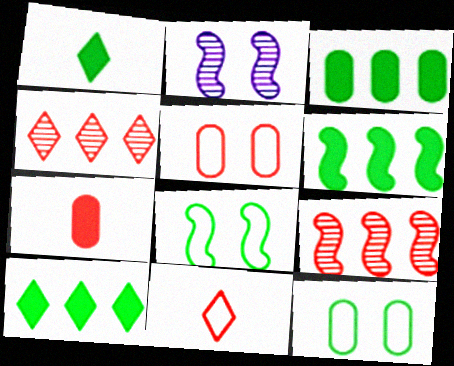[[2, 3, 11], 
[3, 6, 10]]